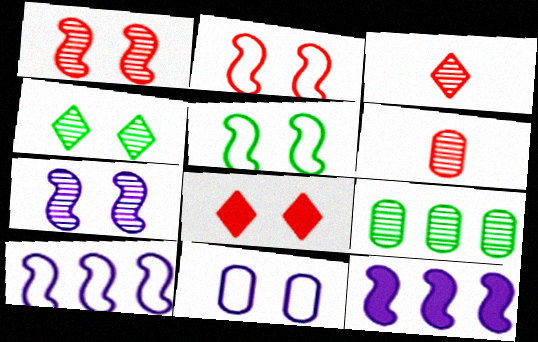[[3, 7, 9]]